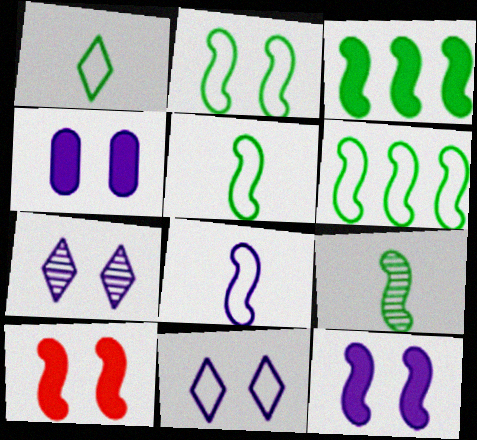[[2, 3, 9], 
[2, 5, 6]]